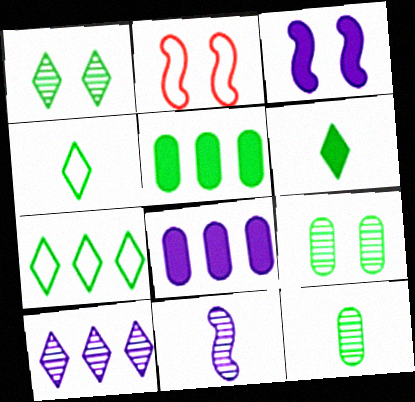[[1, 6, 7]]